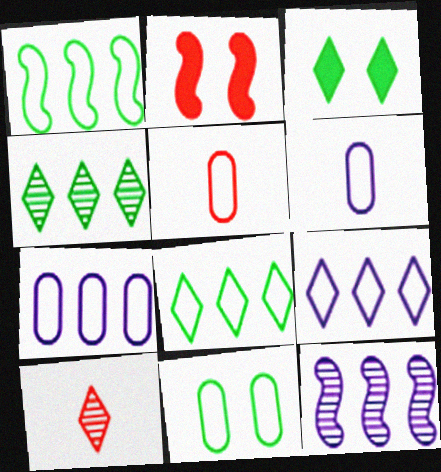[[2, 4, 6], 
[3, 5, 12], 
[3, 9, 10], 
[5, 7, 11]]